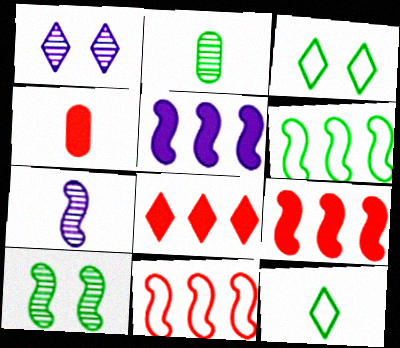[[1, 4, 6], 
[1, 8, 12], 
[4, 7, 12]]